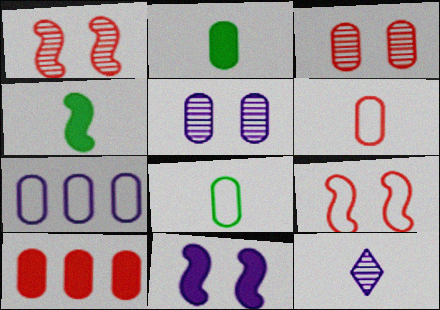[[2, 3, 7], 
[3, 6, 10], 
[4, 6, 12], 
[5, 8, 10], 
[7, 11, 12]]